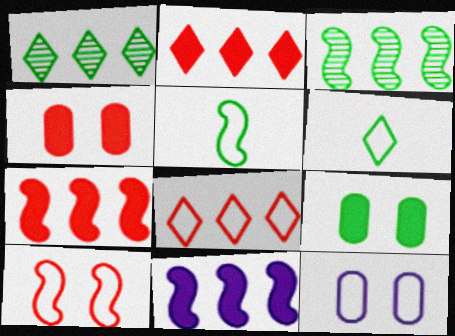[[1, 5, 9], 
[3, 6, 9], 
[5, 8, 12]]